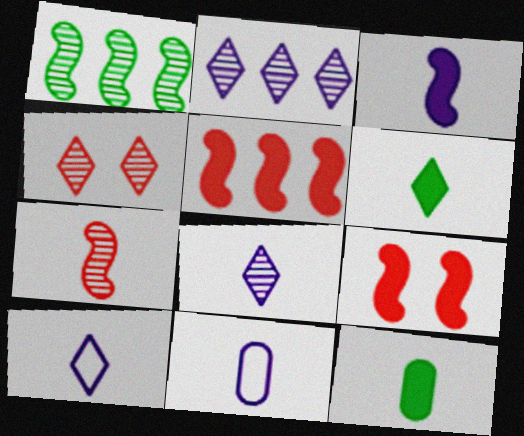[[3, 8, 11], 
[6, 7, 11], 
[7, 10, 12]]